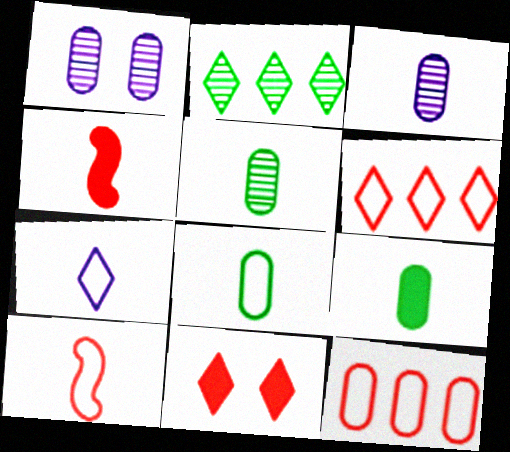[[1, 9, 12], 
[2, 7, 11], 
[4, 5, 7], 
[5, 8, 9], 
[7, 8, 10]]